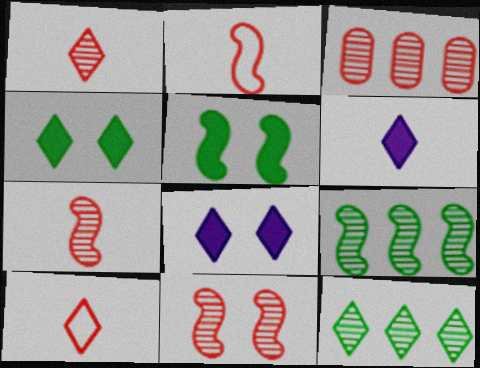[[1, 3, 11], 
[8, 10, 12]]